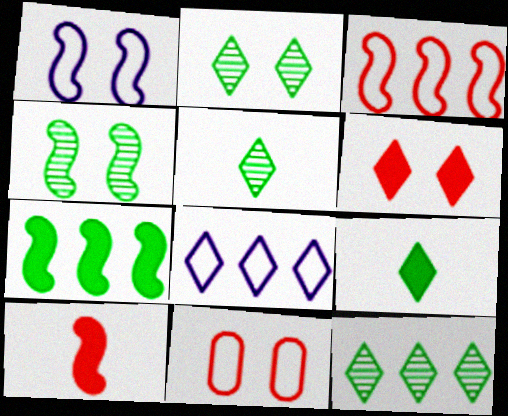[[2, 5, 12], 
[5, 6, 8]]